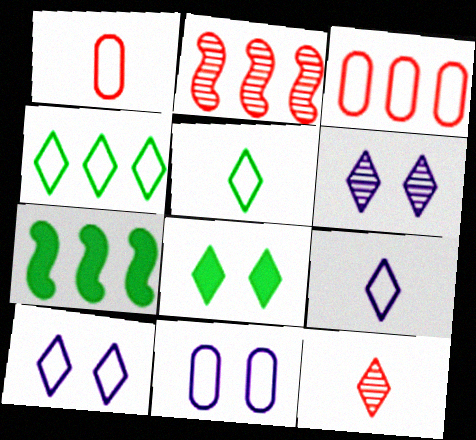[[1, 6, 7], 
[7, 11, 12]]